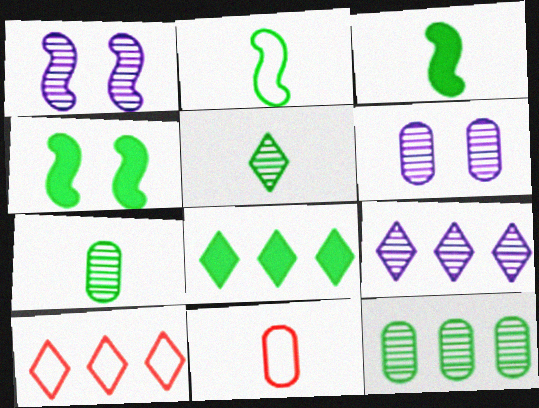[[1, 8, 11], 
[3, 6, 10], 
[4, 9, 11], 
[8, 9, 10]]